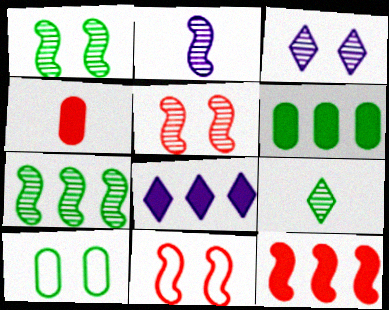[[2, 5, 7], 
[6, 8, 12]]